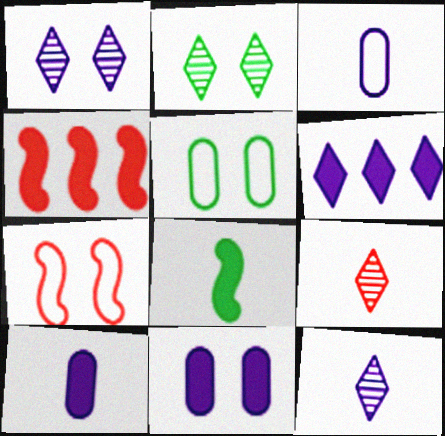[[2, 3, 4], 
[2, 7, 11], 
[3, 8, 9], 
[4, 5, 12]]